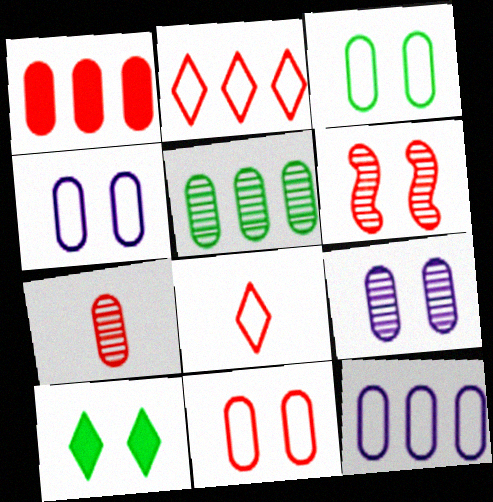[[1, 5, 12], 
[1, 6, 8], 
[1, 7, 11], 
[3, 4, 11], 
[4, 6, 10], 
[5, 7, 9]]